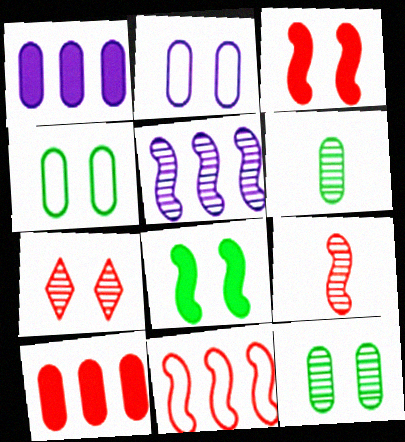[[2, 6, 10], 
[2, 7, 8], 
[3, 9, 11], 
[5, 6, 7]]